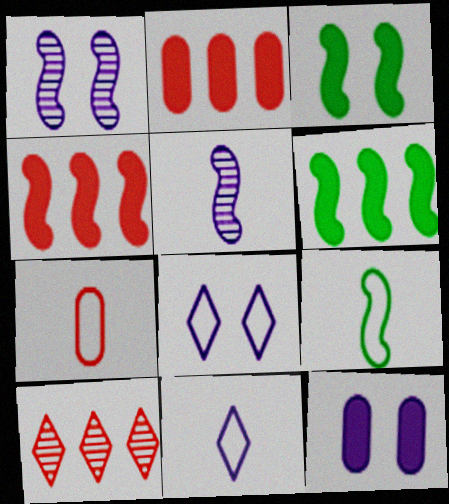[[1, 4, 9], 
[1, 8, 12], 
[7, 9, 11], 
[9, 10, 12]]